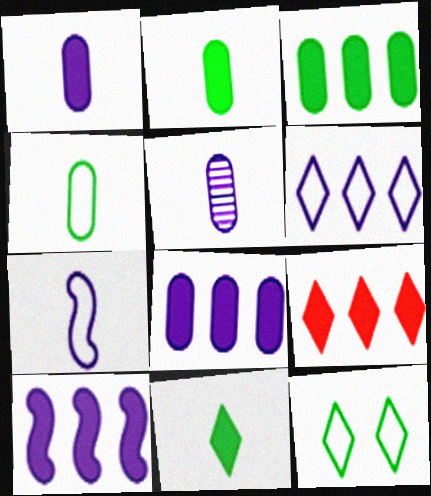[[3, 9, 10]]